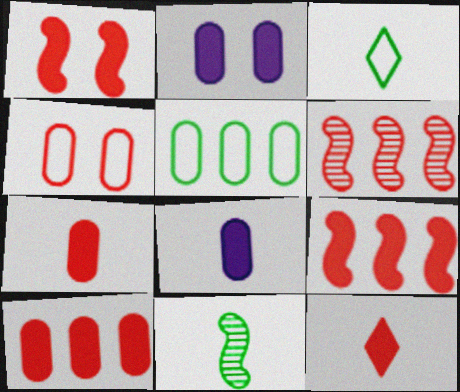[[1, 10, 12], 
[2, 3, 6], 
[4, 6, 12]]